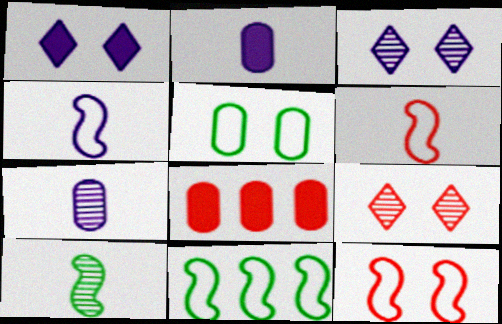[[2, 9, 11], 
[4, 11, 12], 
[5, 7, 8], 
[6, 8, 9]]